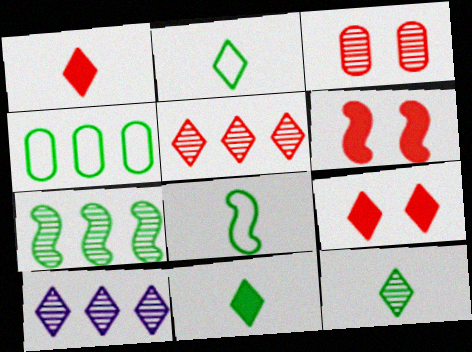[[2, 9, 10], 
[2, 11, 12]]